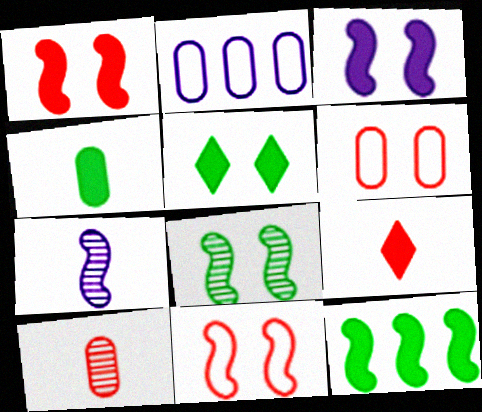[[2, 8, 9], 
[3, 8, 11], 
[4, 5, 12], 
[7, 11, 12]]